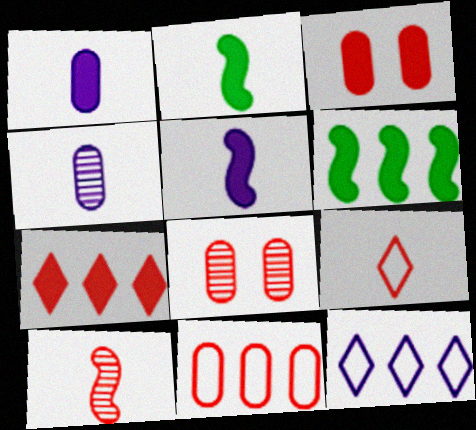[[2, 4, 9], 
[2, 8, 12]]